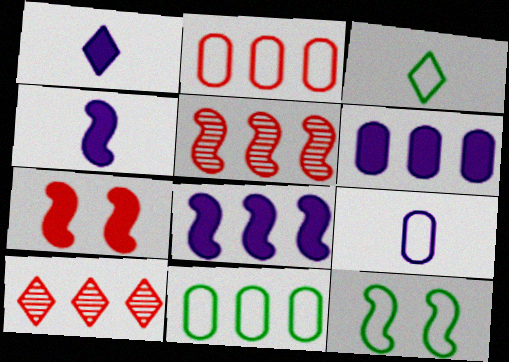[[3, 11, 12], 
[4, 5, 12], 
[8, 10, 11]]